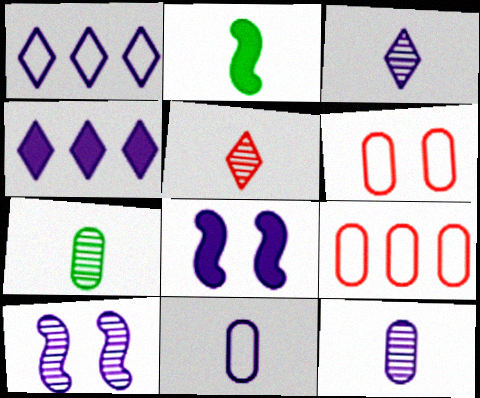[[1, 8, 12], 
[2, 5, 11], 
[4, 10, 11]]